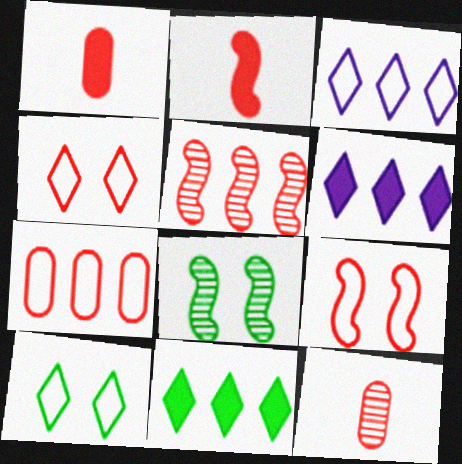[[1, 3, 8], 
[1, 4, 5], 
[2, 5, 9]]